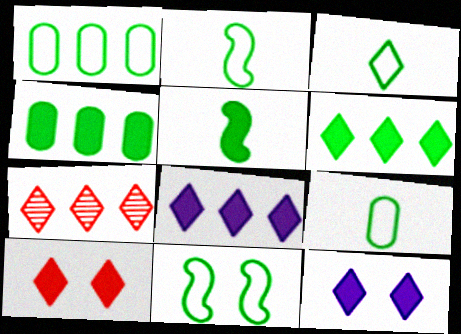[[1, 3, 11], 
[2, 3, 9], 
[3, 7, 12]]